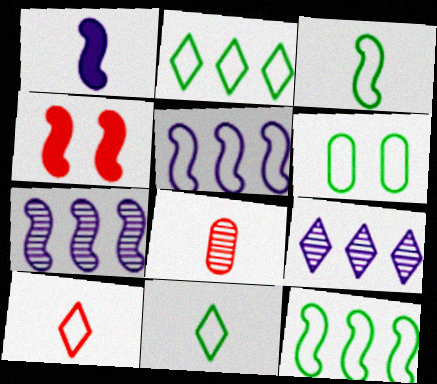[[1, 8, 11], 
[2, 3, 6], 
[3, 4, 7], 
[5, 6, 10], 
[6, 11, 12]]